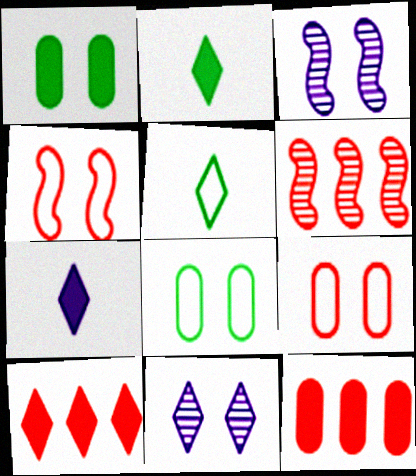[[1, 4, 11], 
[3, 5, 12], 
[5, 10, 11], 
[6, 7, 8]]